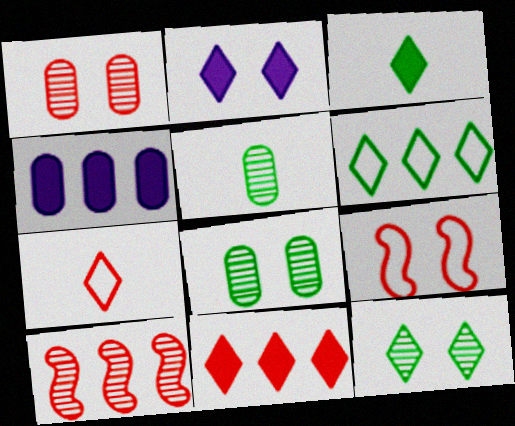[[2, 3, 11], 
[2, 8, 9], 
[3, 6, 12], 
[4, 6, 10]]